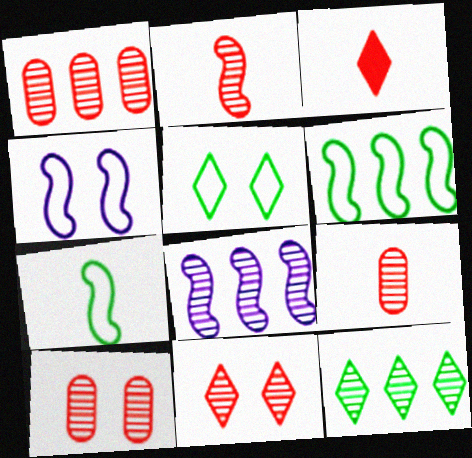[[1, 2, 11], 
[1, 8, 12], 
[1, 9, 10]]